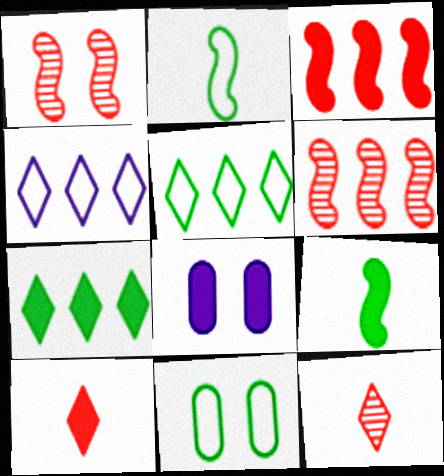[[2, 5, 11]]